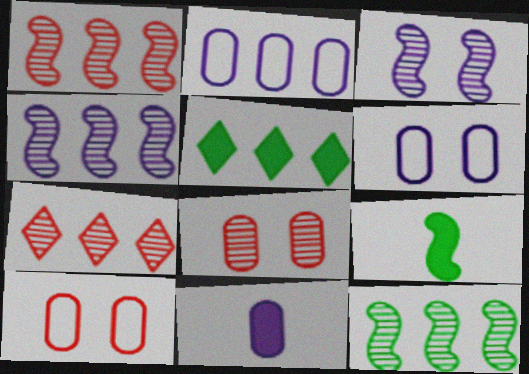[[1, 2, 5], 
[1, 4, 12], 
[6, 7, 9]]